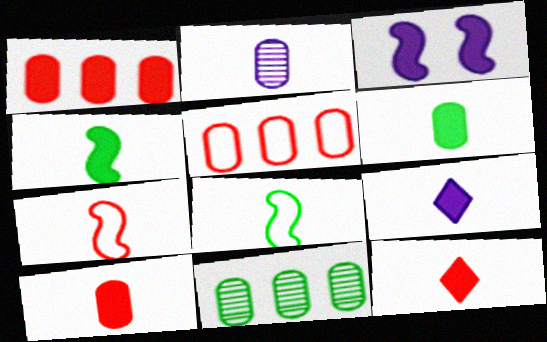[[2, 8, 12], 
[4, 9, 10]]